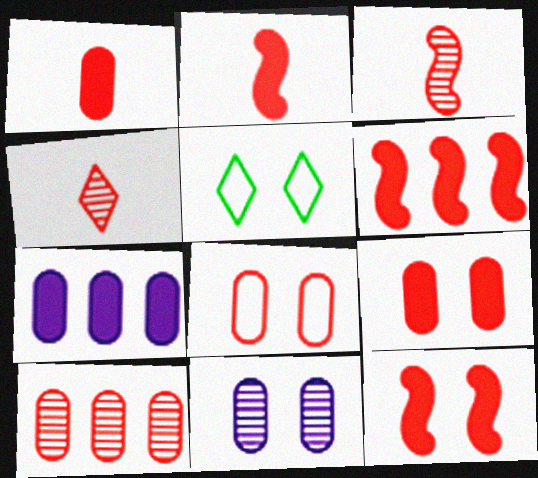[[1, 8, 10], 
[2, 6, 12], 
[3, 5, 7], 
[4, 6, 8], 
[5, 11, 12]]